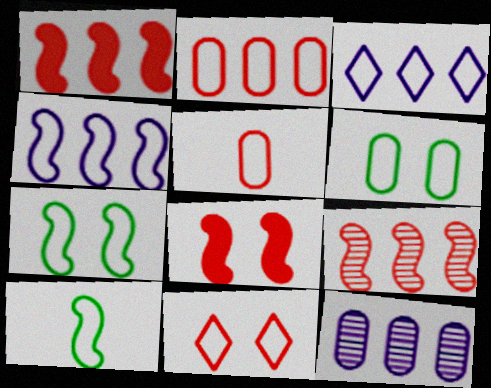[[3, 5, 7]]